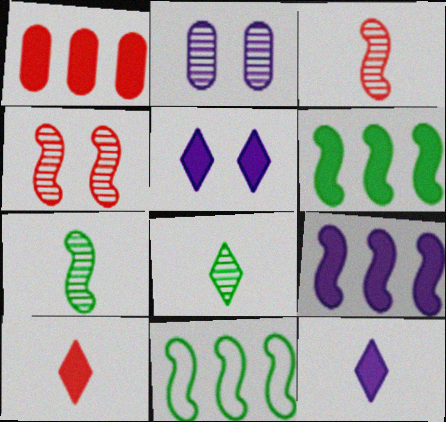[[2, 10, 11]]